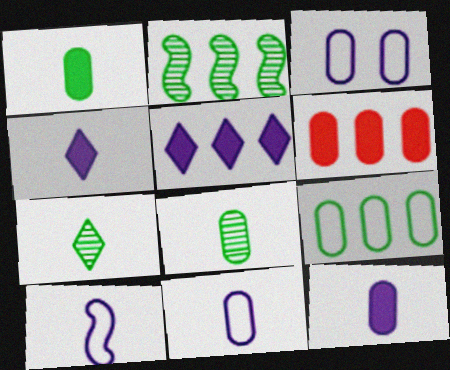[[3, 6, 8]]